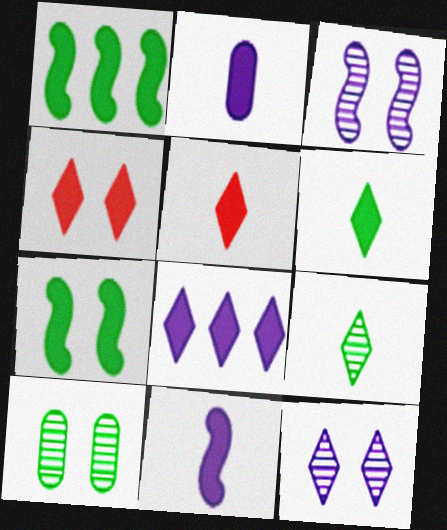[[1, 2, 4], 
[4, 6, 8]]